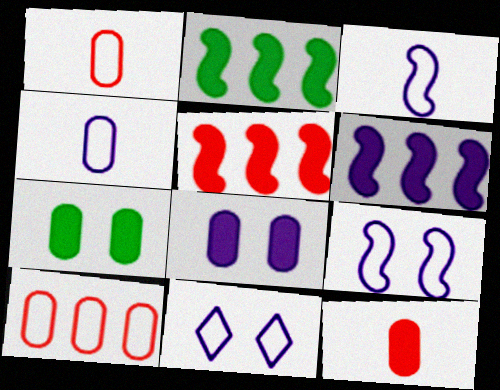[[2, 5, 6]]